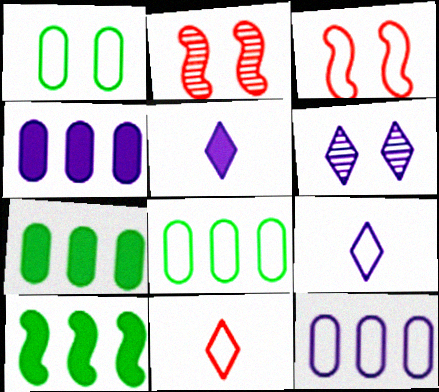[[2, 5, 8], 
[2, 7, 9], 
[3, 8, 9]]